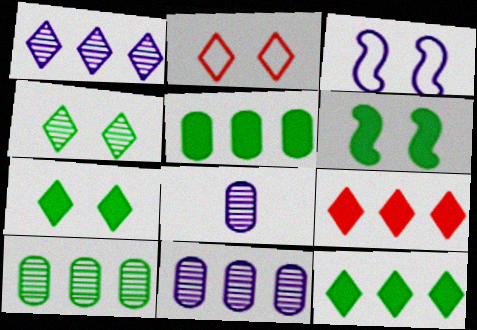[]